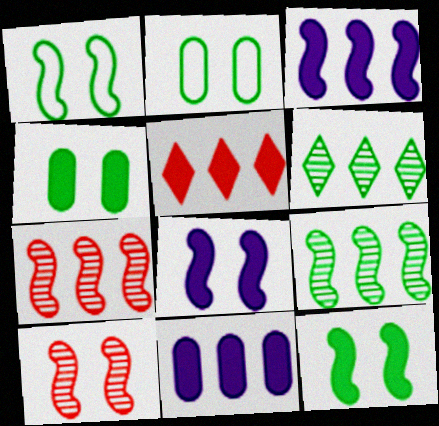[[1, 8, 10]]